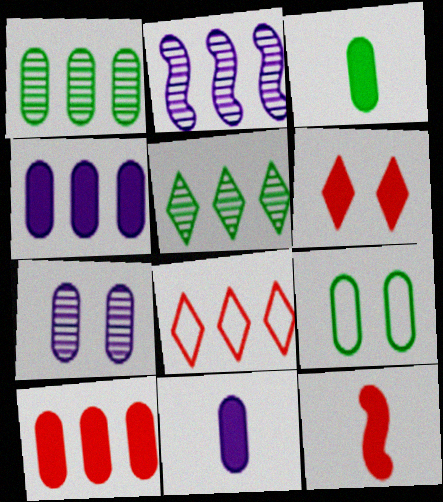[[1, 3, 9], 
[6, 10, 12]]